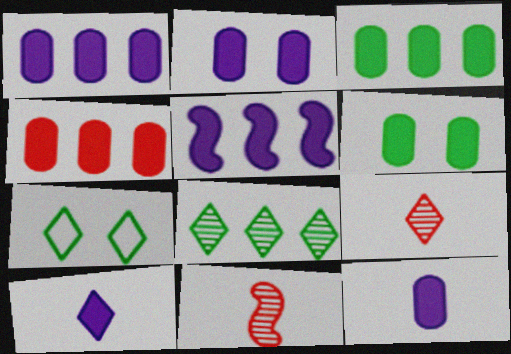[[1, 2, 12], 
[1, 3, 4], 
[1, 7, 11], 
[2, 5, 10], 
[4, 6, 12]]